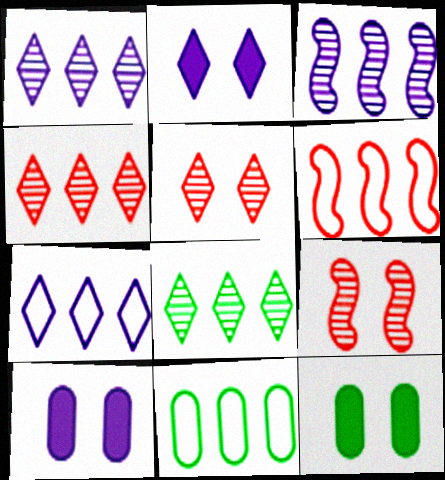[[1, 4, 8], 
[6, 7, 11]]